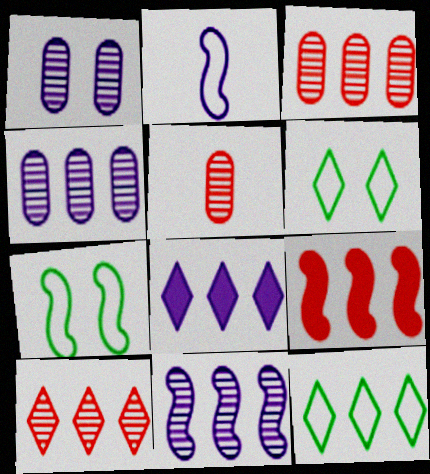[[1, 2, 8], 
[4, 9, 12], 
[5, 7, 8], 
[8, 10, 12]]